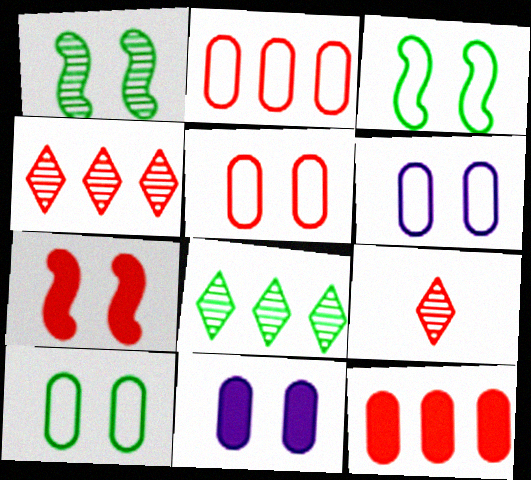[[2, 7, 9], 
[5, 6, 10]]